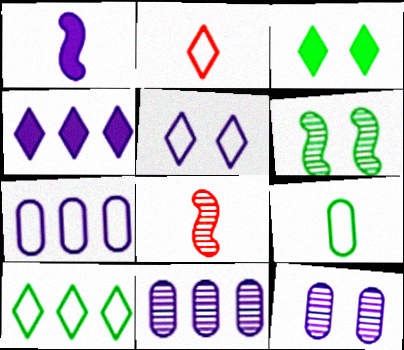[[1, 5, 11], 
[2, 5, 10], 
[3, 7, 8]]